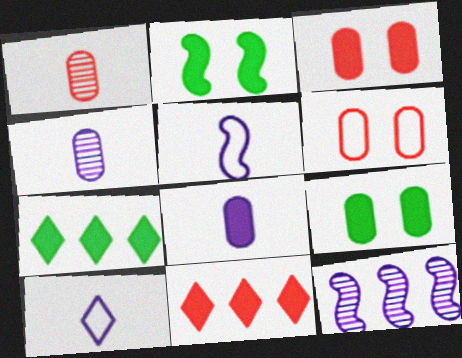[[2, 8, 11]]